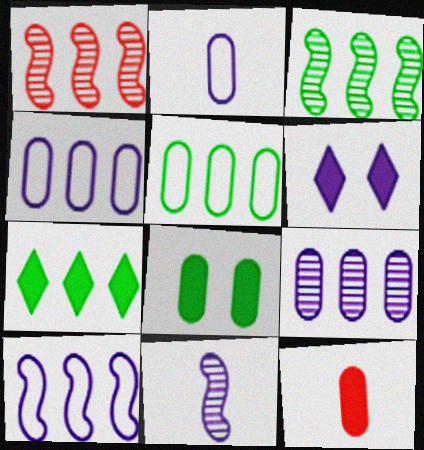[[1, 4, 7], 
[3, 5, 7], 
[4, 6, 11]]